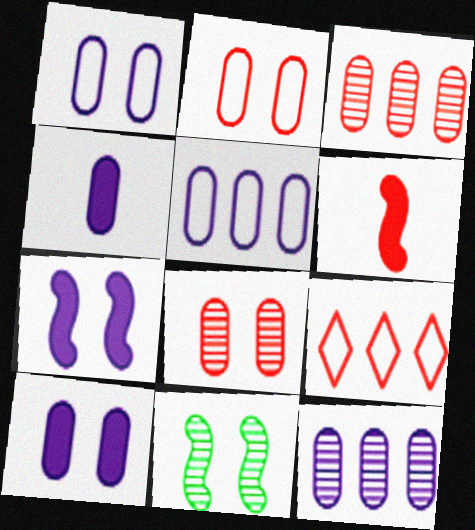[[1, 4, 12], 
[4, 9, 11], 
[6, 8, 9]]